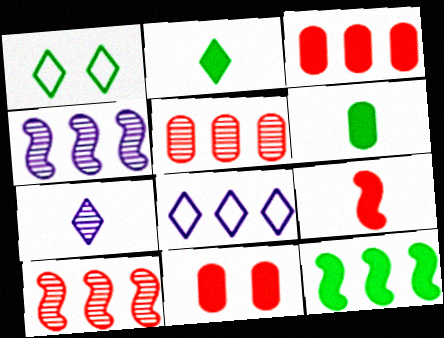[[5, 8, 12]]